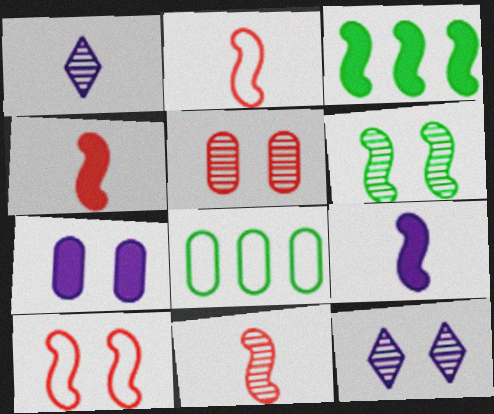[[2, 4, 11], 
[4, 8, 12], 
[5, 6, 12]]